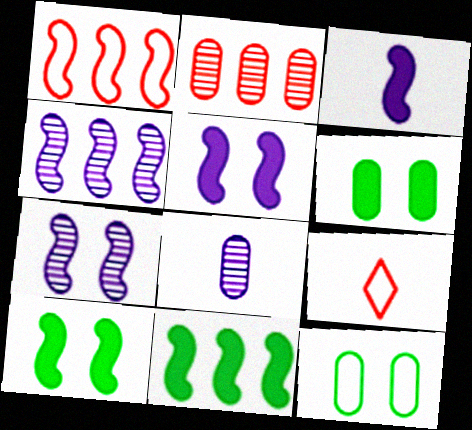[[1, 4, 11], 
[4, 6, 9]]